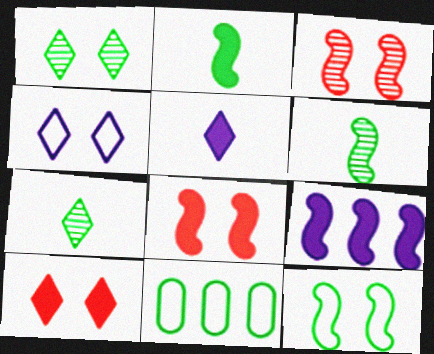[[1, 2, 11], 
[1, 4, 10], 
[2, 8, 9], 
[3, 5, 11]]